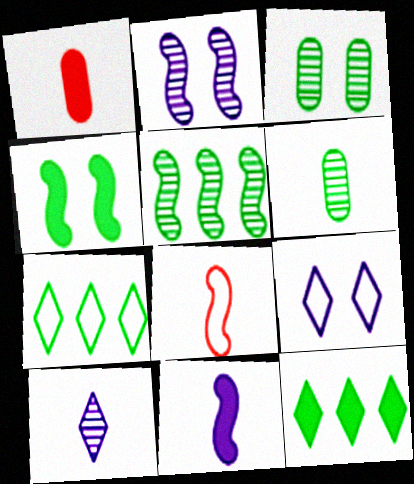[[1, 2, 7], 
[1, 5, 9], 
[4, 6, 7]]